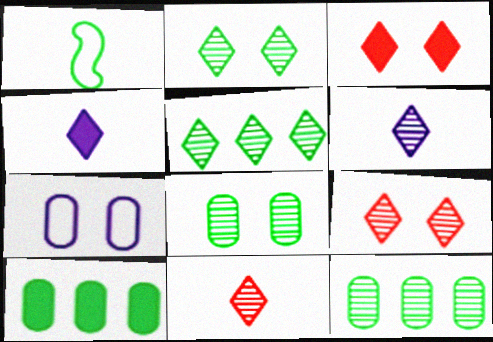[[1, 2, 10], 
[5, 6, 9]]